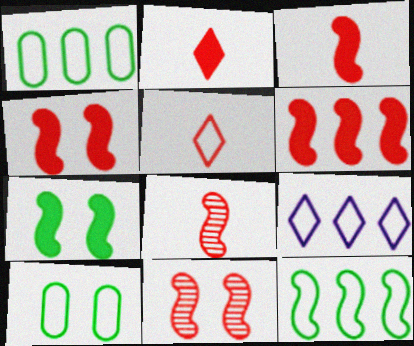[[3, 4, 6]]